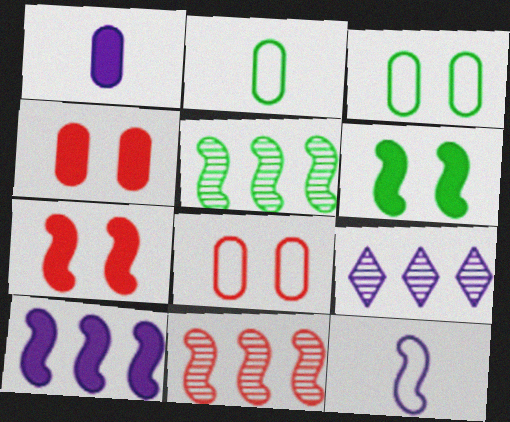[[2, 7, 9], 
[5, 7, 12], 
[6, 11, 12]]